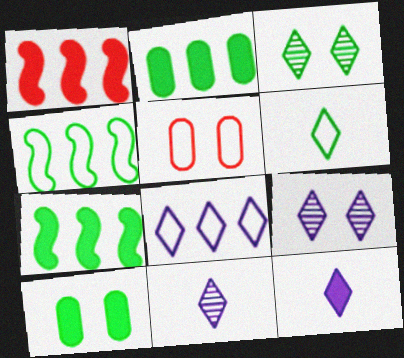[[1, 10, 12], 
[5, 7, 11], 
[8, 9, 12]]